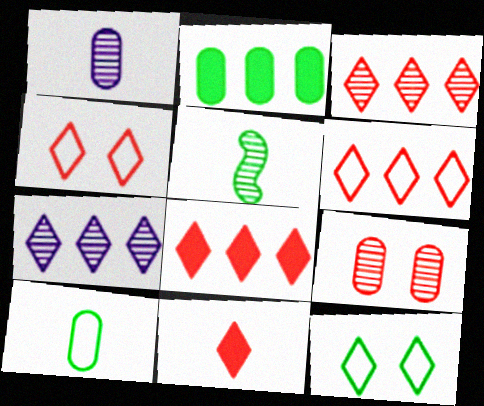[[2, 5, 12], 
[3, 4, 11], 
[3, 6, 8], 
[5, 7, 9], 
[7, 11, 12]]